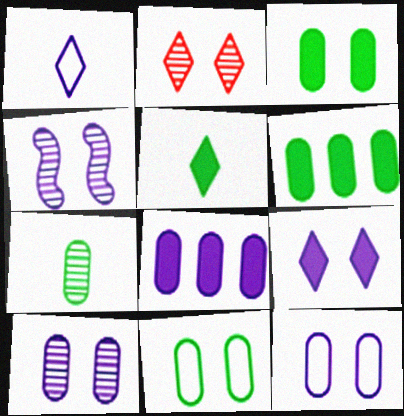[[1, 4, 8], 
[4, 9, 12], 
[6, 7, 11]]